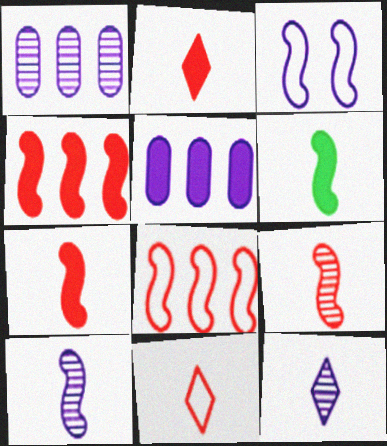[[3, 5, 12]]